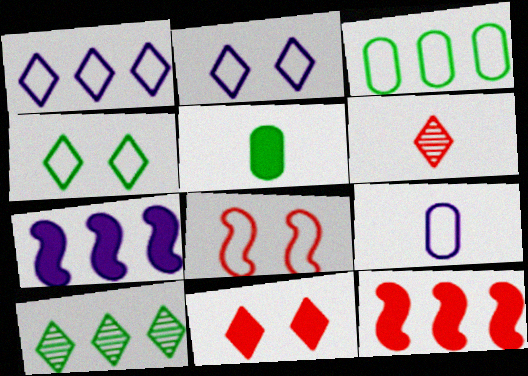[[5, 7, 11]]